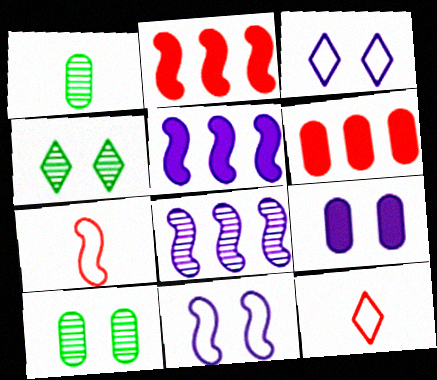[[1, 2, 3], 
[5, 10, 12]]